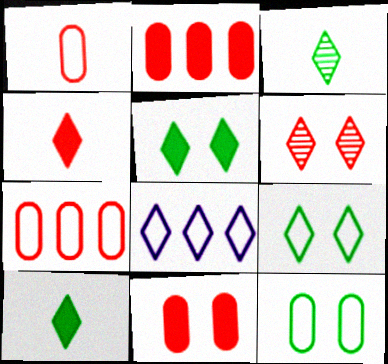[[6, 8, 10]]